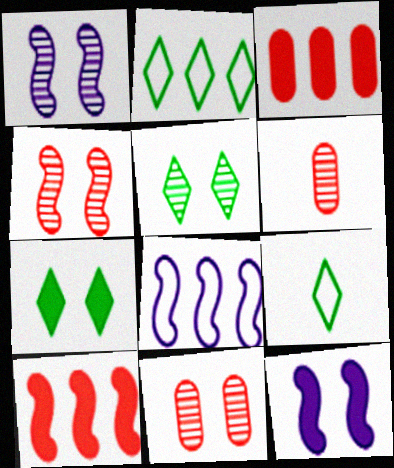[[1, 3, 9], 
[1, 5, 11], 
[2, 6, 12], 
[6, 7, 8]]